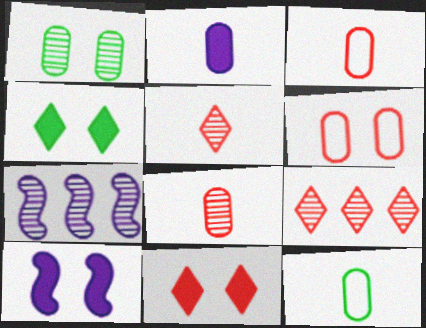[[1, 5, 7], 
[2, 8, 12], 
[3, 4, 7], 
[7, 11, 12], 
[9, 10, 12]]